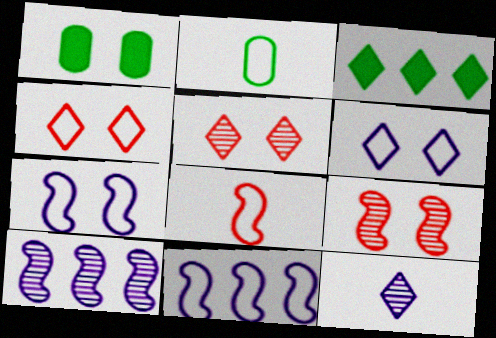[[1, 5, 7], 
[1, 6, 9], 
[2, 4, 11], 
[3, 4, 12]]